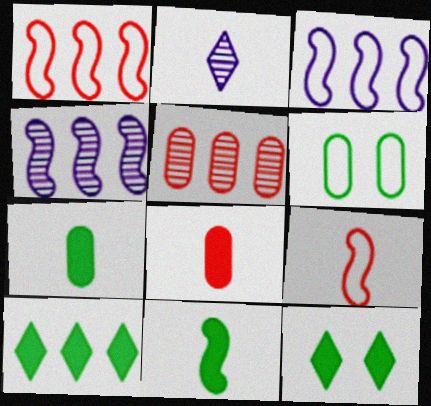[[2, 7, 9], 
[3, 5, 10]]